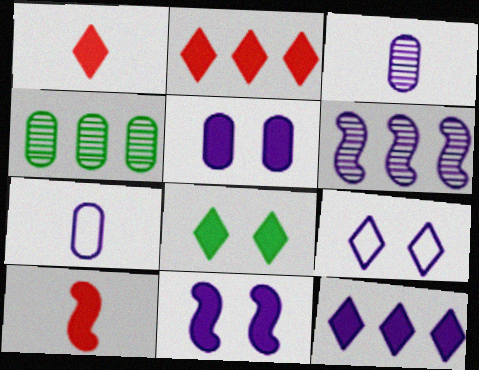[[1, 8, 12], 
[4, 9, 10]]